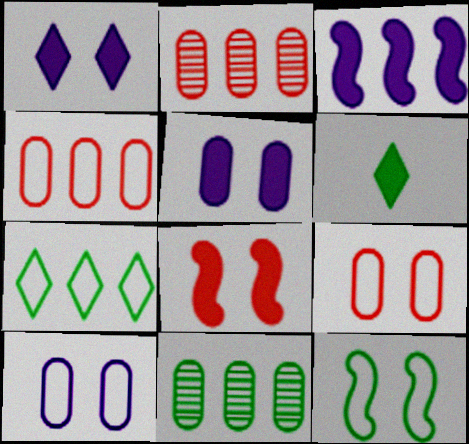[[2, 3, 7], 
[6, 11, 12]]